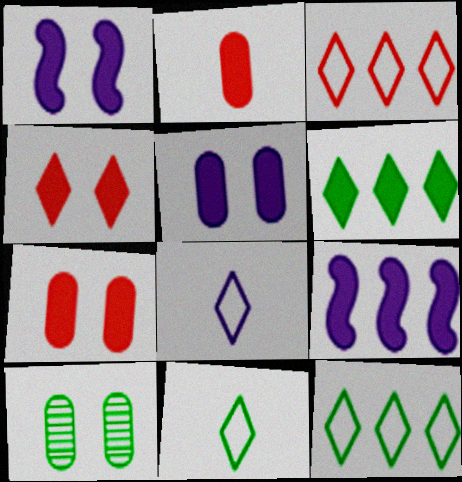[[1, 2, 6]]